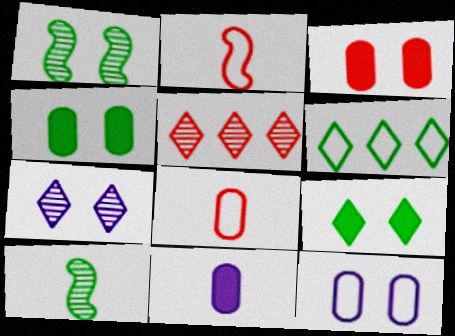[[2, 3, 5], 
[2, 6, 12], 
[4, 6, 10]]